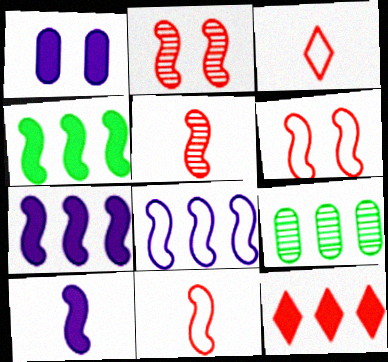[[8, 9, 12]]